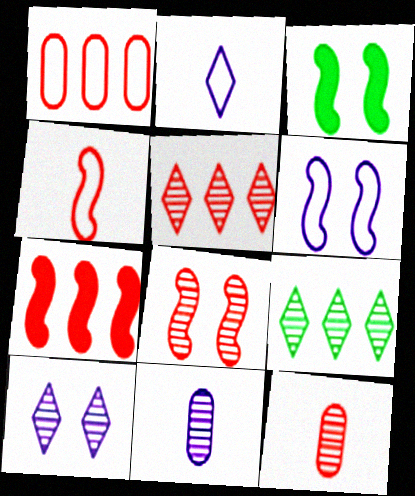[[1, 5, 7], 
[3, 6, 8], 
[4, 7, 8], 
[5, 8, 12], 
[8, 9, 11]]